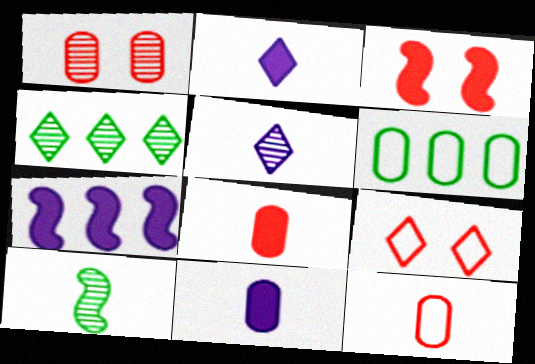[[1, 3, 9], 
[1, 6, 11], 
[2, 4, 9], 
[2, 10, 12], 
[3, 5, 6]]